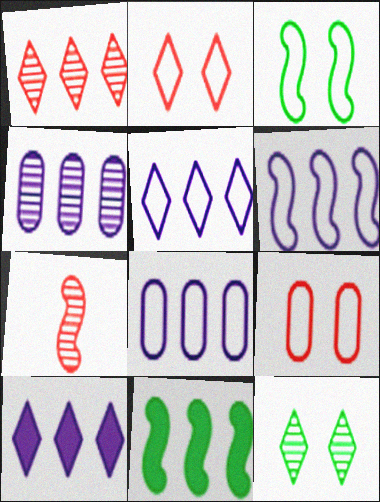[[1, 8, 11], 
[4, 6, 10], 
[4, 7, 12], 
[5, 6, 8]]